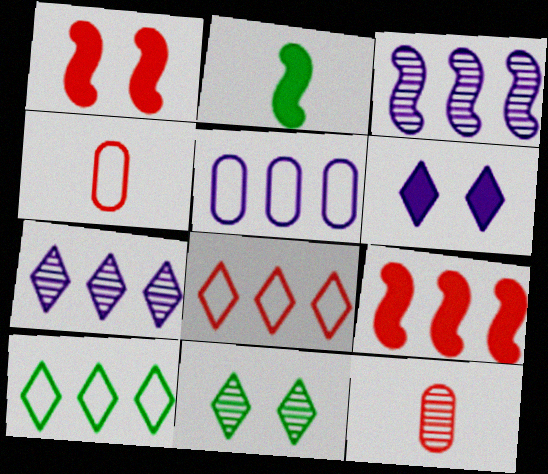[[1, 8, 12], 
[3, 11, 12]]